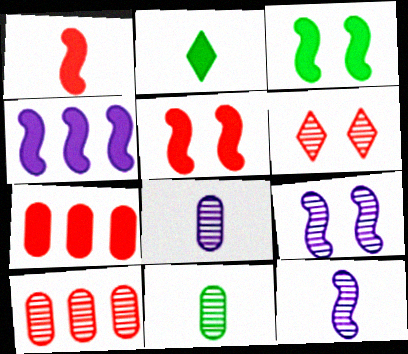[[1, 3, 4]]